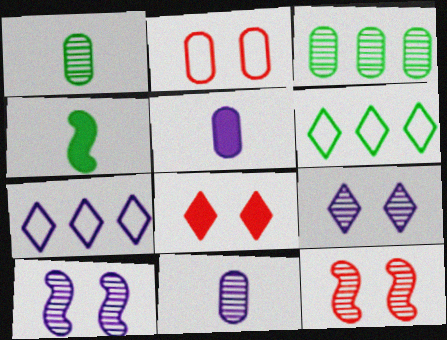[[2, 3, 5], 
[2, 8, 12], 
[5, 6, 12], 
[5, 7, 10]]